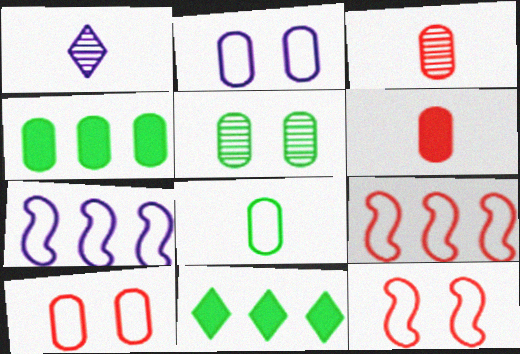[[1, 4, 12], 
[2, 3, 4], 
[4, 5, 8]]